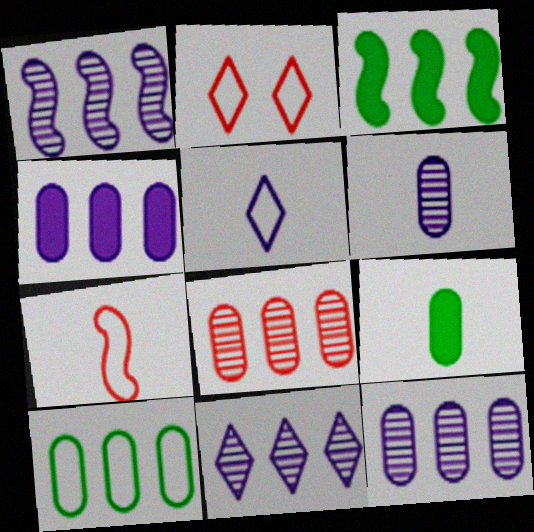[[1, 2, 9], 
[1, 11, 12], 
[2, 3, 6], 
[4, 8, 10]]